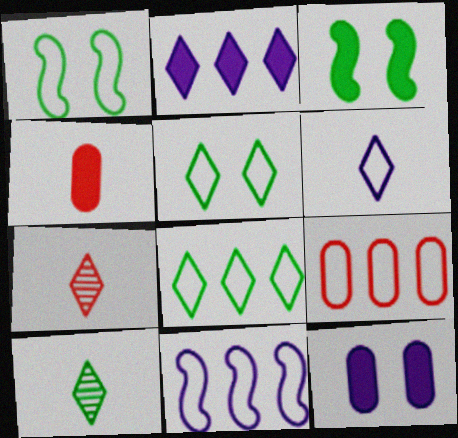[[1, 6, 9], 
[2, 3, 4], 
[2, 5, 7], 
[8, 9, 11]]